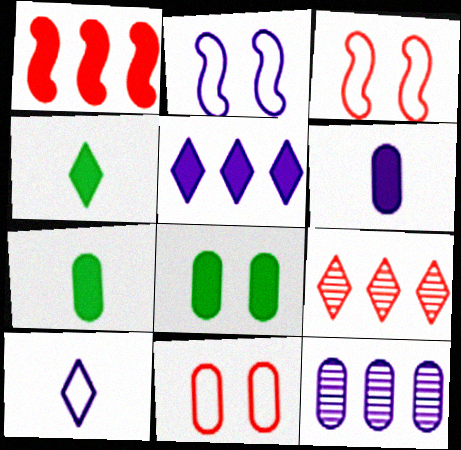[[2, 7, 9], 
[3, 4, 12], 
[7, 11, 12]]